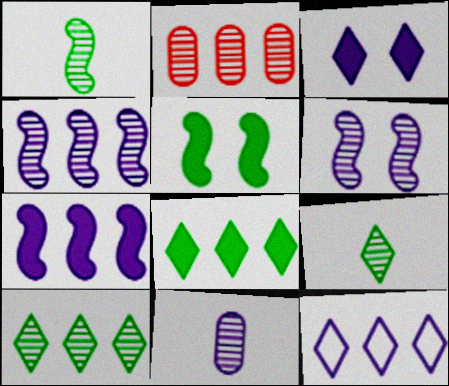[[2, 4, 10], 
[2, 6, 9]]